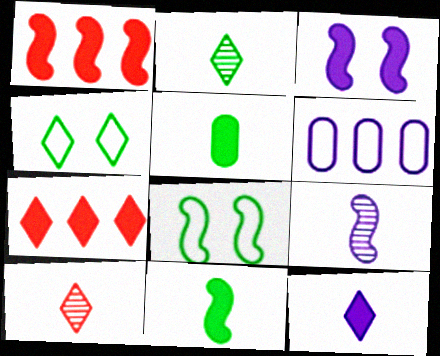[[1, 3, 11], 
[1, 8, 9], 
[3, 5, 7]]